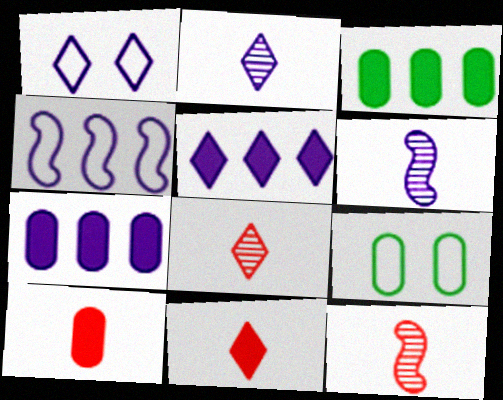[[1, 2, 5], 
[1, 3, 12], 
[1, 6, 7], 
[5, 9, 12]]